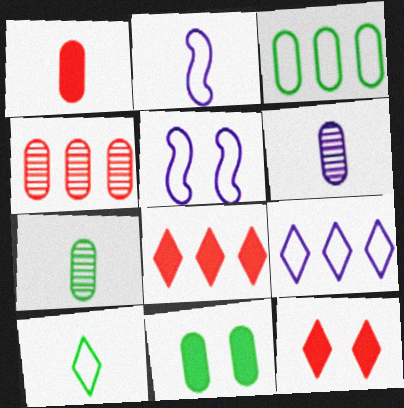[[3, 7, 11], 
[5, 7, 8]]